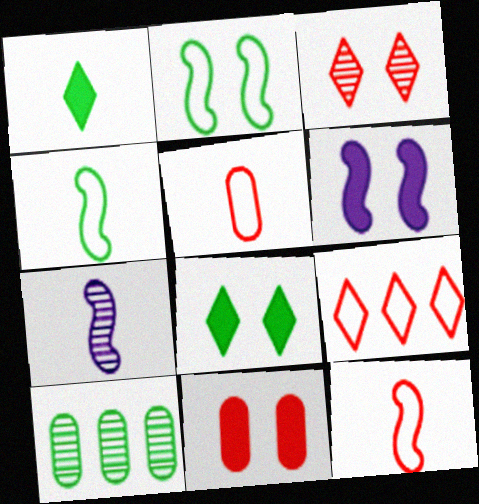[[1, 2, 10], 
[1, 5, 7], 
[3, 7, 10], 
[4, 8, 10], 
[6, 8, 11]]